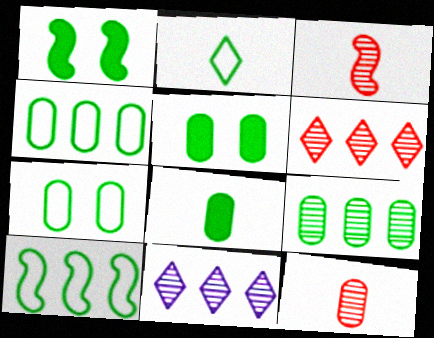[[1, 2, 9], 
[2, 7, 10], 
[7, 8, 9]]